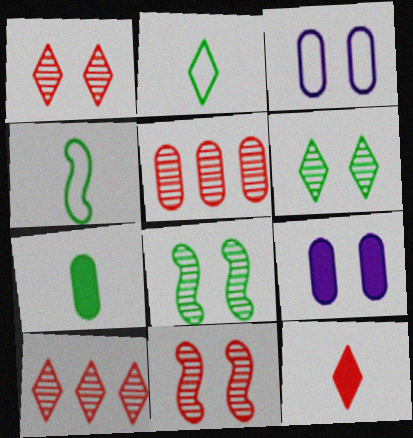[[3, 5, 7], 
[4, 9, 10]]